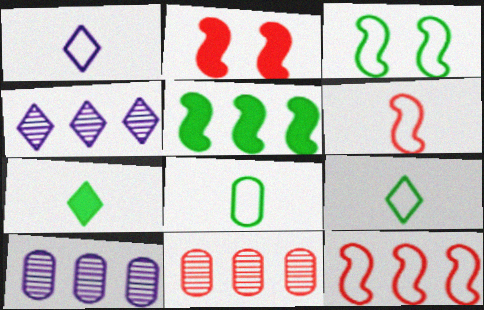[[1, 6, 8], 
[2, 4, 8], 
[2, 9, 10]]